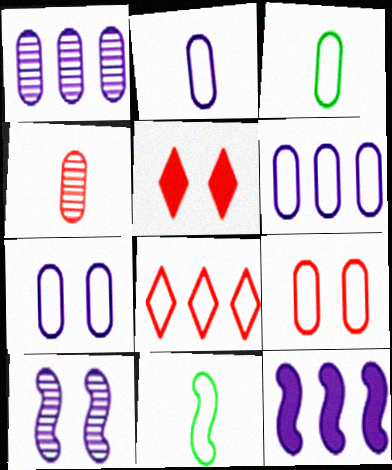[[1, 5, 11], 
[2, 6, 7], 
[3, 6, 9], 
[7, 8, 11]]